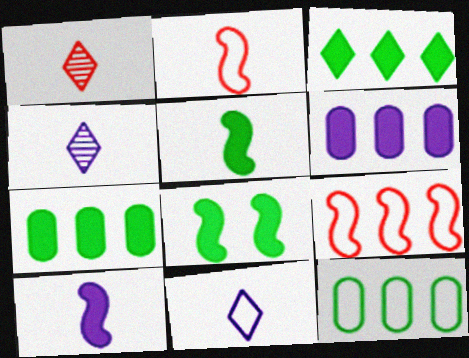[]